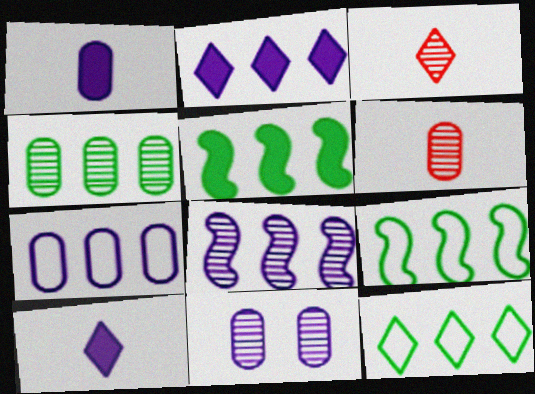[[1, 7, 11], 
[2, 7, 8], 
[4, 5, 12], 
[4, 6, 11]]